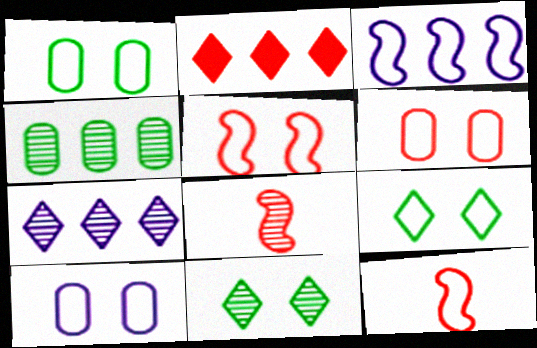[[1, 6, 10], 
[2, 3, 4], 
[2, 6, 8], 
[5, 9, 10]]